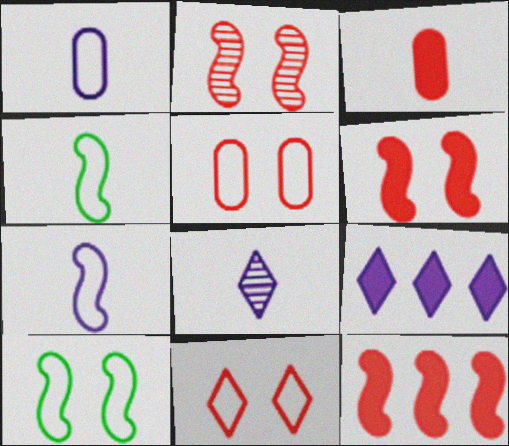[[3, 4, 8]]